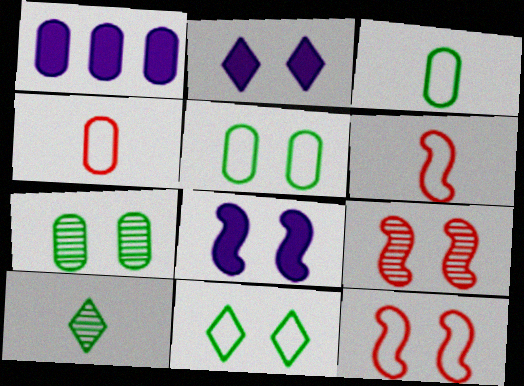[[1, 4, 7], 
[1, 10, 12], 
[2, 5, 9], 
[2, 7, 12]]